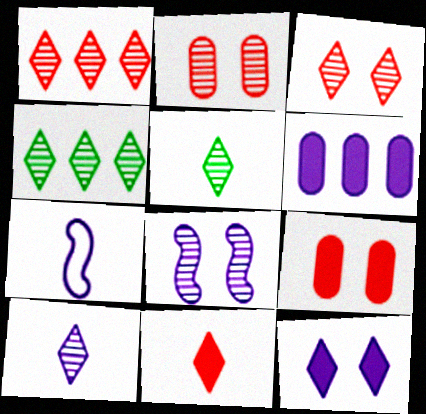[[3, 4, 10], 
[4, 7, 9]]